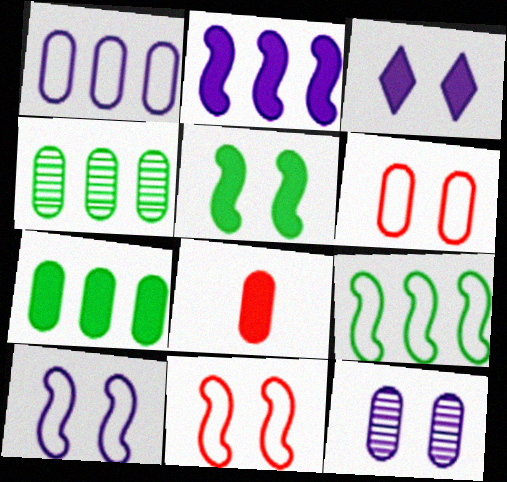[[3, 10, 12]]